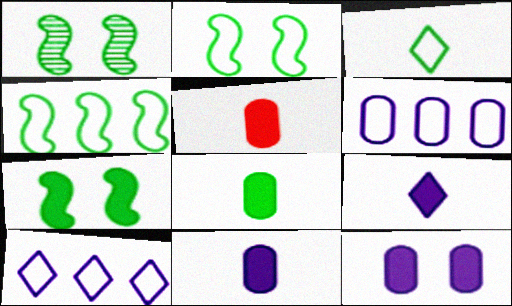[[1, 2, 7], 
[1, 5, 10], 
[5, 8, 11]]